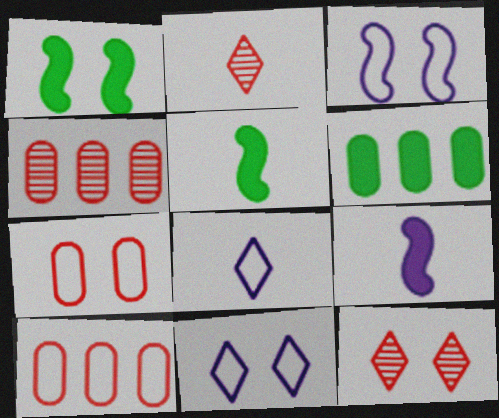[[1, 4, 8], 
[2, 3, 6], 
[4, 5, 11]]